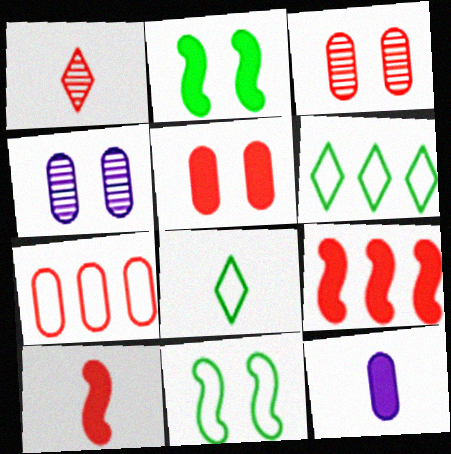[[4, 6, 10], 
[4, 8, 9]]